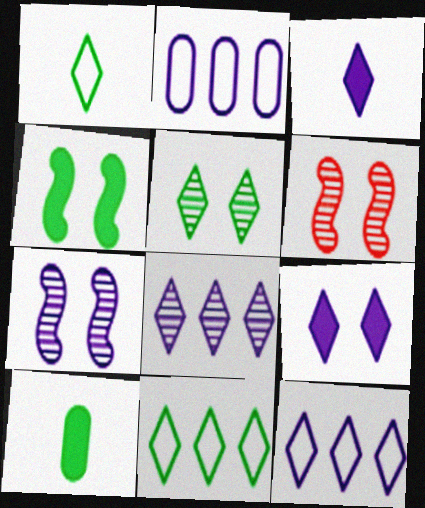[[2, 3, 7], 
[6, 10, 12]]